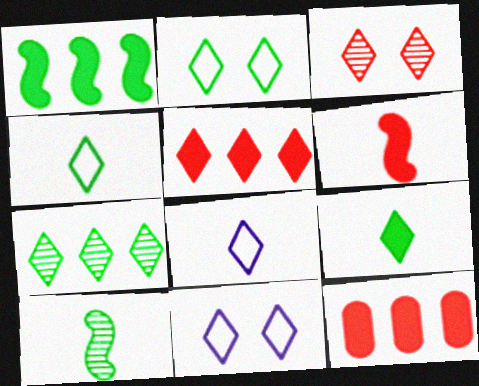[[2, 7, 9], 
[10, 11, 12]]